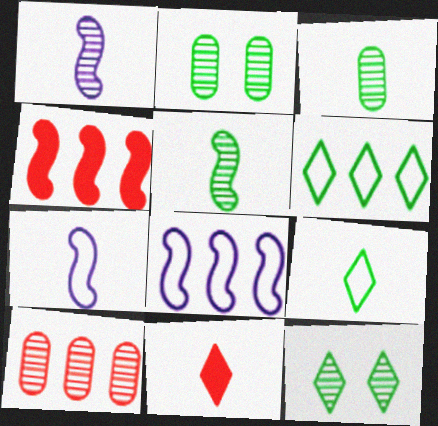[[1, 10, 12], 
[2, 8, 11], 
[3, 7, 11]]